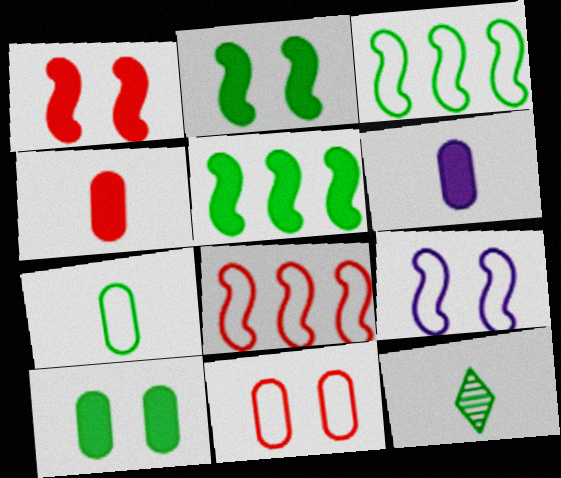[[3, 10, 12]]